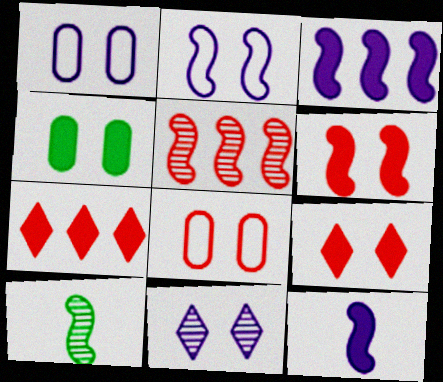[[1, 7, 10], 
[4, 7, 12]]